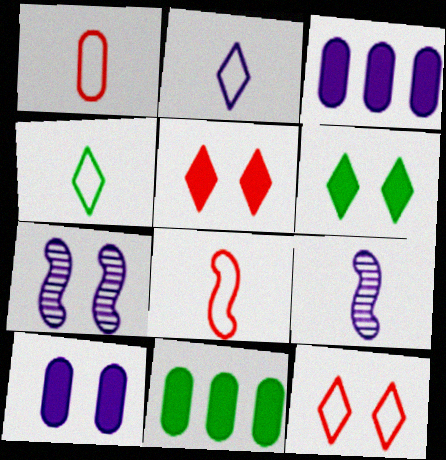[[2, 3, 7], 
[9, 11, 12]]